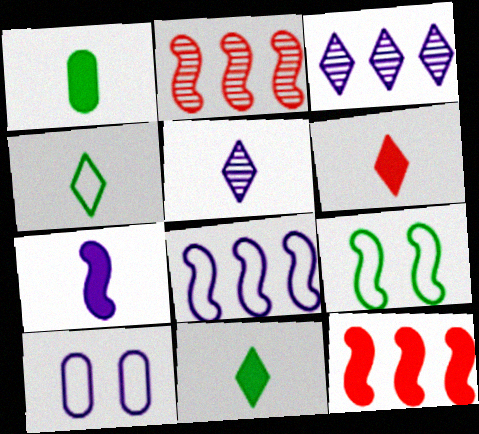[[1, 6, 7], 
[2, 7, 9], 
[2, 10, 11], 
[3, 7, 10], 
[4, 5, 6]]